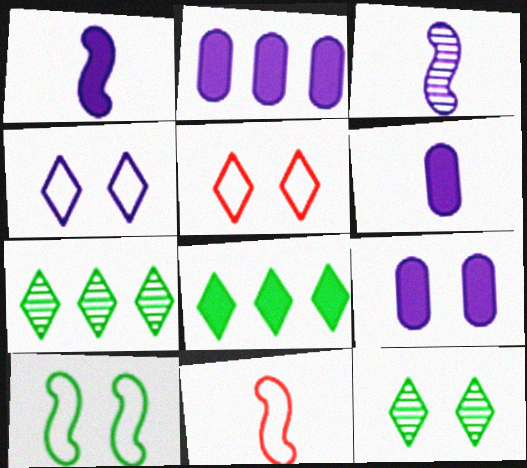[[2, 3, 4], 
[2, 6, 9], 
[2, 11, 12], 
[7, 9, 11]]